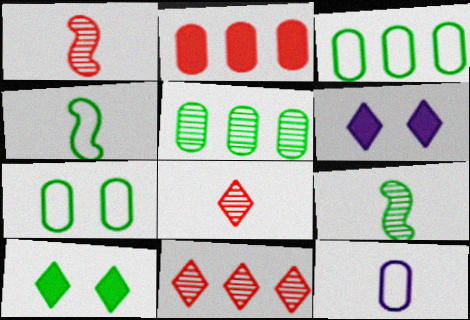[[1, 3, 6], 
[3, 9, 10], 
[4, 5, 10]]